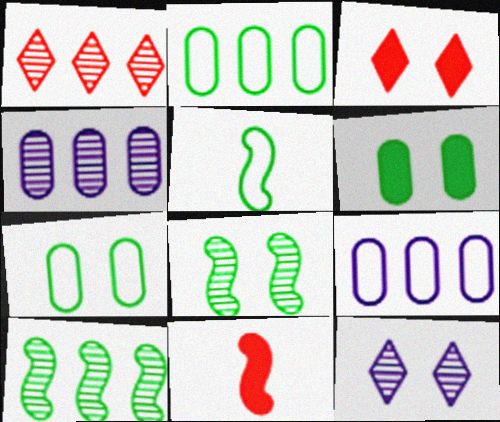[[1, 4, 10], 
[2, 11, 12], 
[3, 4, 5]]